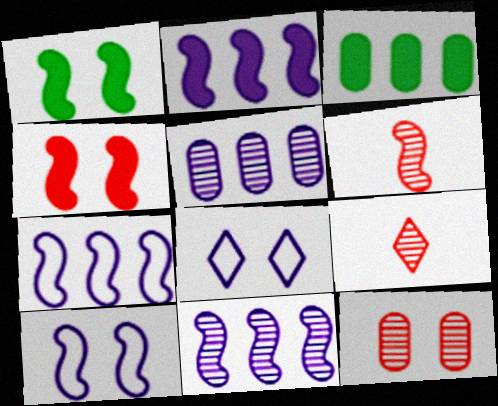[[1, 6, 7], 
[1, 8, 12], 
[2, 7, 11], 
[3, 6, 8], 
[3, 9, 10]]